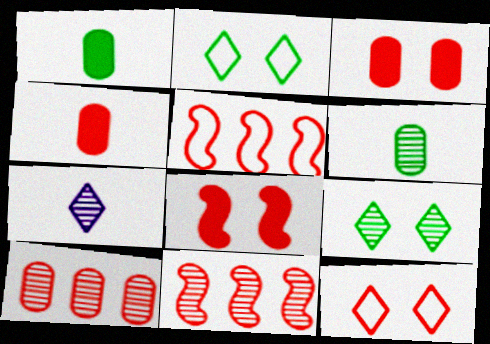[[4, 11, 12]]